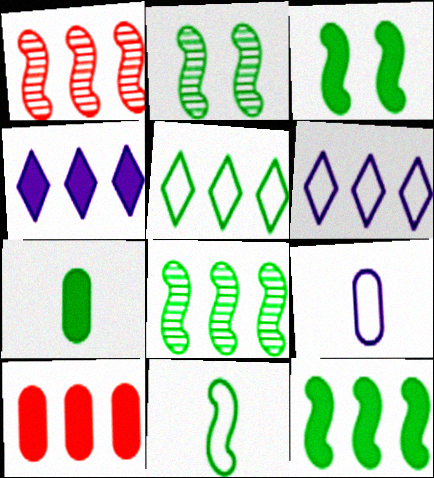[[2, 5, 7], 
[2, 11, 12], 
[3, 8, 11], 
[4, 10, 12], 
[6, 8, 10]]